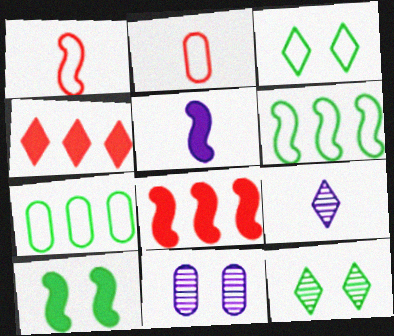[[3, 4, 9], 
[5, 8, 10]]